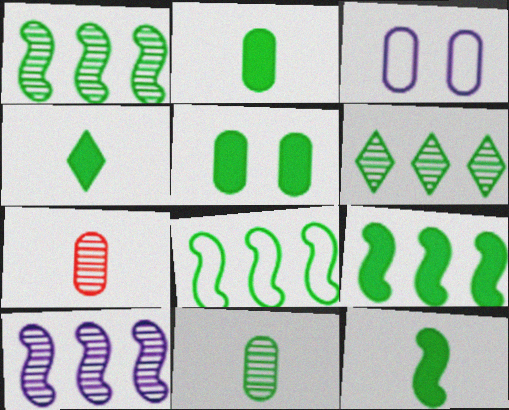[[1, 8, 9], 
[2, 4, 12], 
[4, 5, 9]]